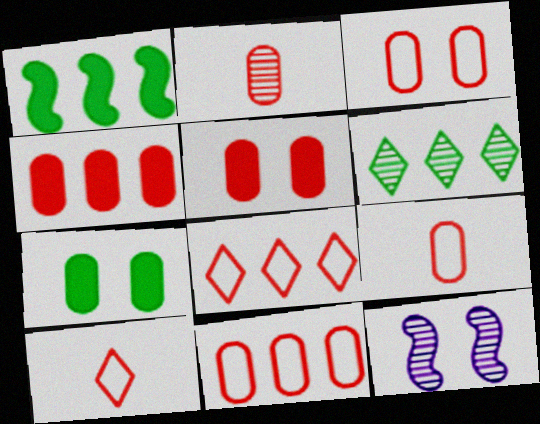[[2, 3, 4], 
[2, 5, 11], 
[2, 6, 12], 
[3, 9, 11]]